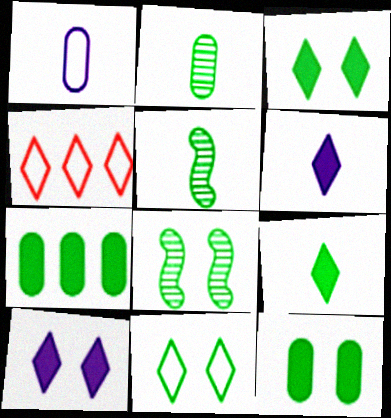[[5, 7, 11], 
[8, 11, 12]]